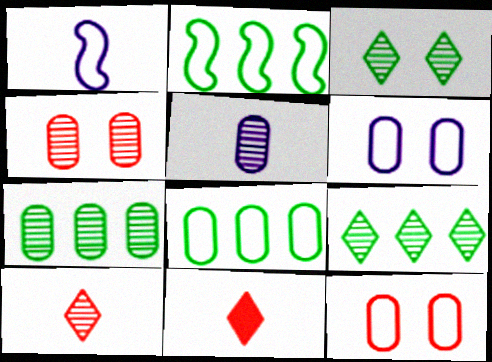[[4, 5, 7]]